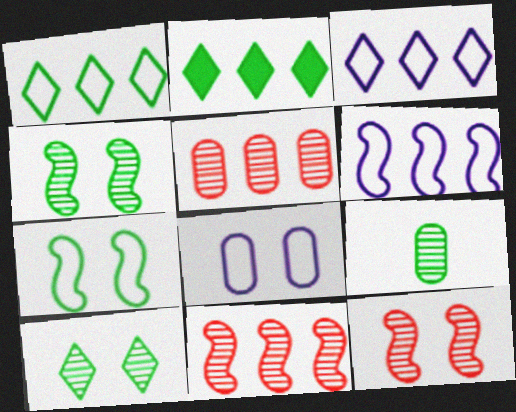[[2, 5, 6], 
[2, 7, 9]]